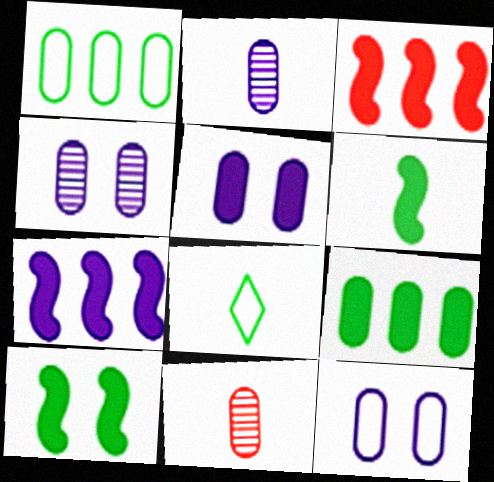[[1, 5, 11], 
[3, 4, 8], 
[4, 5, 12], 
[9, 11, 12]]